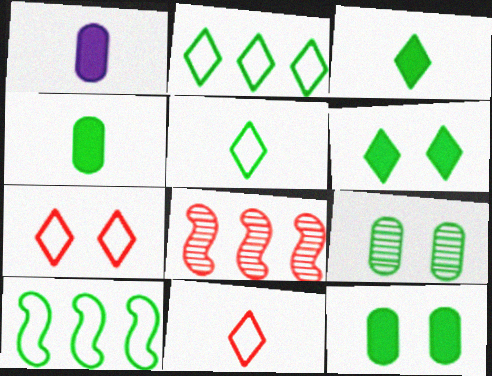[[3, 9, 10]]